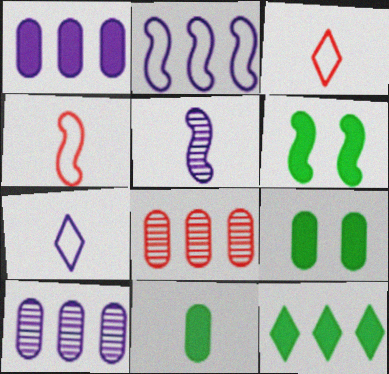[[2, 8, 12], 
[3, 5, 11], 
[3, 6, 10], 
[6, 7, 8], 
[6, 11, 12]]